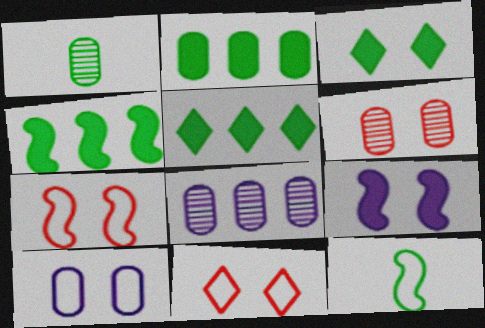[[1, 6, 8], 
[2, 4, 5]]